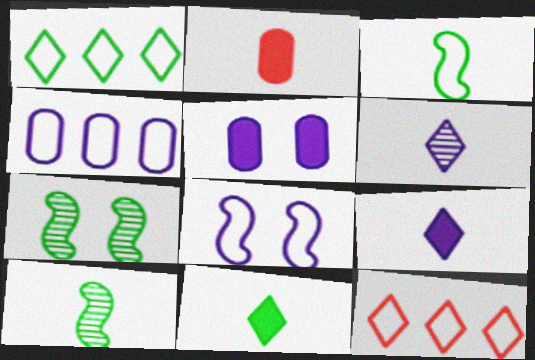[[2, 3, 6], 
[5, 10, 12]]